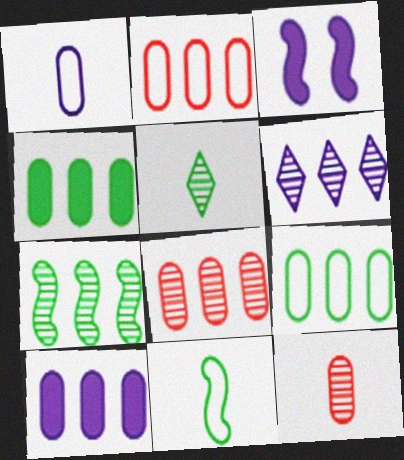[[1, 3, 6], 
[2, 3, 5], 
[6, 7, 8], 
[8, 9, 10]]